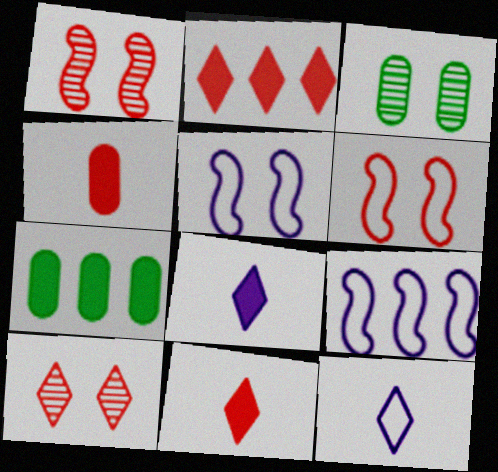[[1, 7, 12], 
[3, 9, 11]]